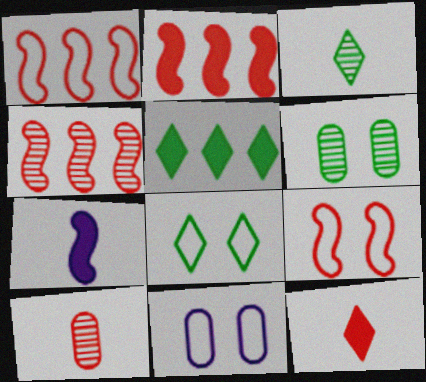[[1, 2, 4], 
[2, 3, 11], 
[3, 5, 8], 
[8, 9, 11]]